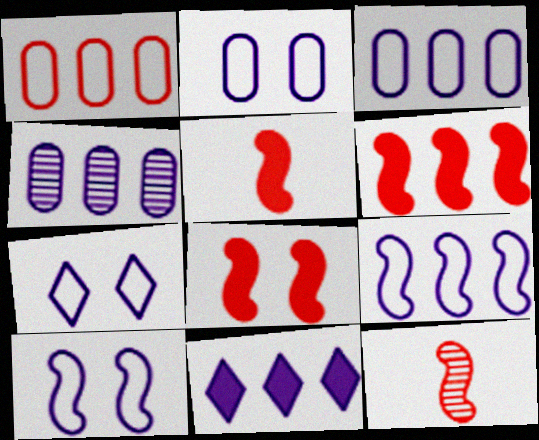[[2, 7, 10], 
[4, 9, 11], 
[5, 6, 8]]